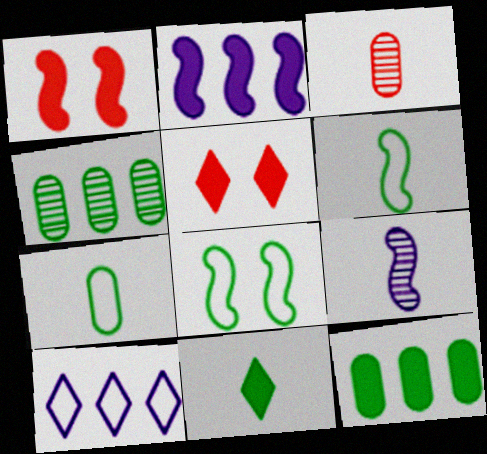[[4, 8, 11]]